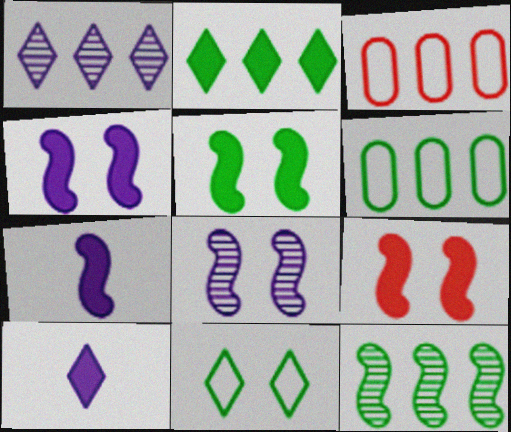[[2, 6, 12], 
[4, 5, 9]]